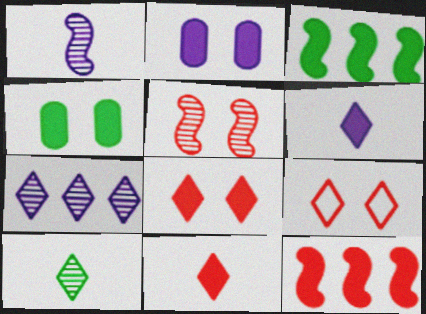[[2, 3, 11], 
[4, 6, 12]]